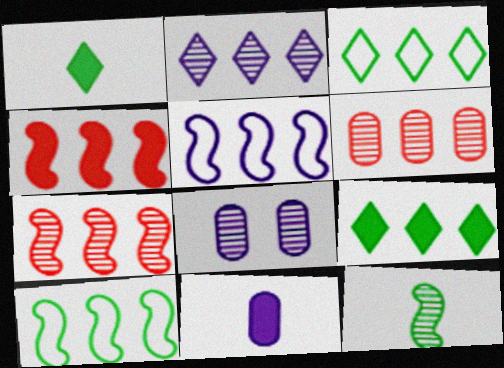[[5, 6, 9]]